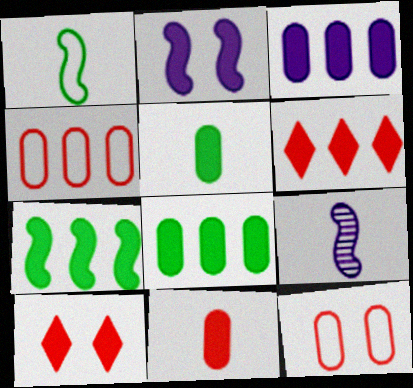[[2, 5, 6], 
[3, 6, 7]]